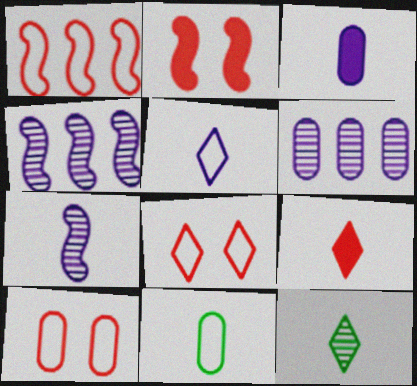[[3, 5, 7], 
[5, 9, 12], 
[7, 9, 11]]